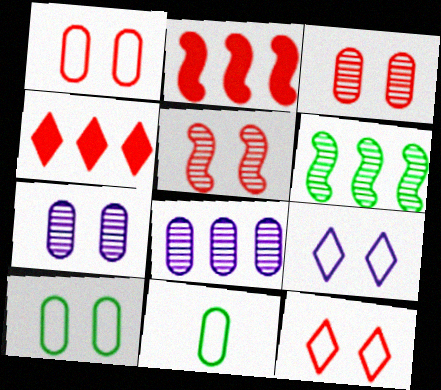[]